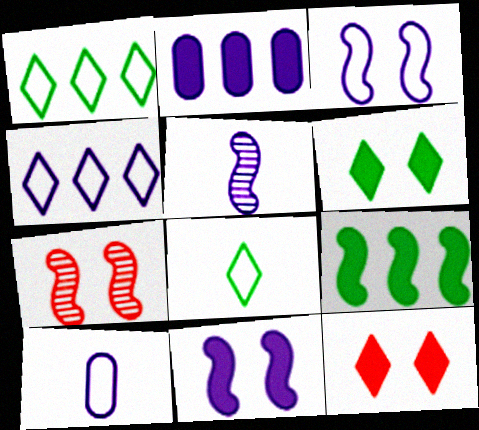[[2, 7, 8], 
[3, 4, 10]]